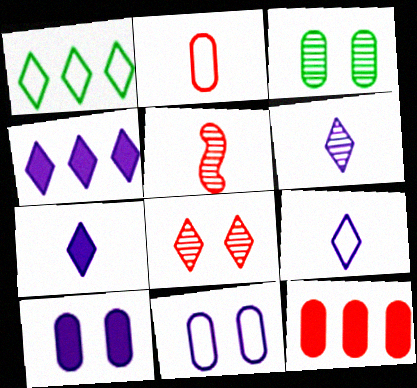[[1, 5, 10], 
[1, 7, 8], 
[6, 7, 9]]